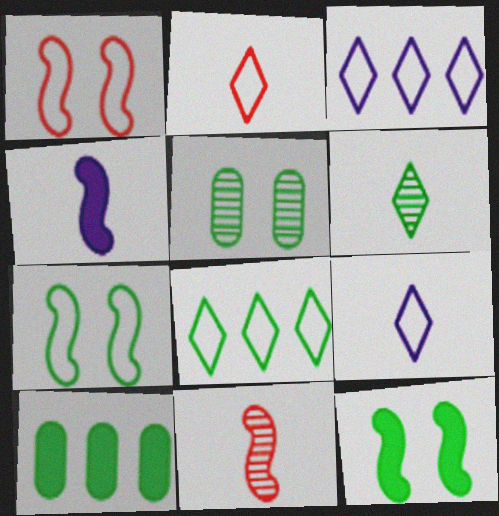[[6, 7, 10]]